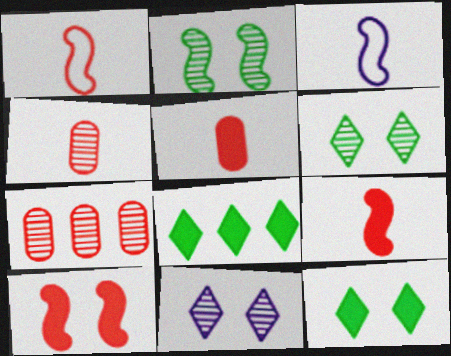[[3, 7, 12]]